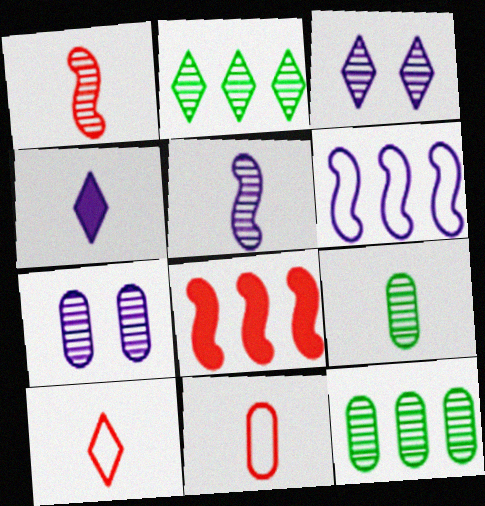[[1, 2, 7], 
[1, 3, 12], 
[4, 6, 7]]